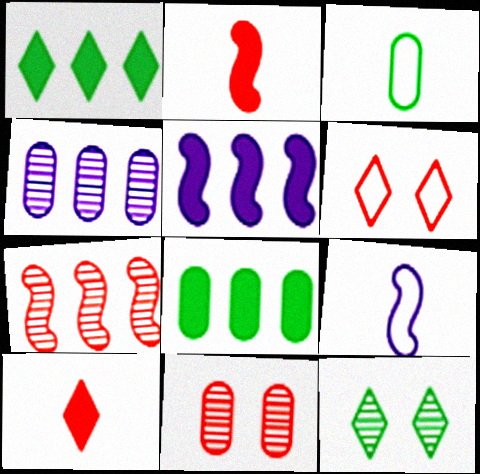[[1, 9, 11]]